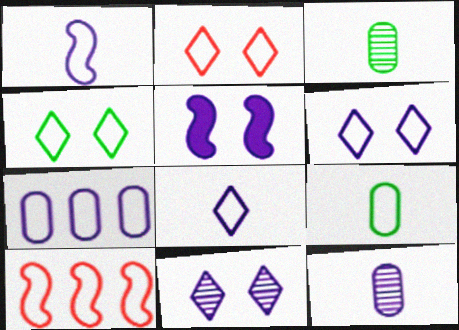[[1, 6, 7], 
[2, 4, 6], 
[6, 9, 10]]